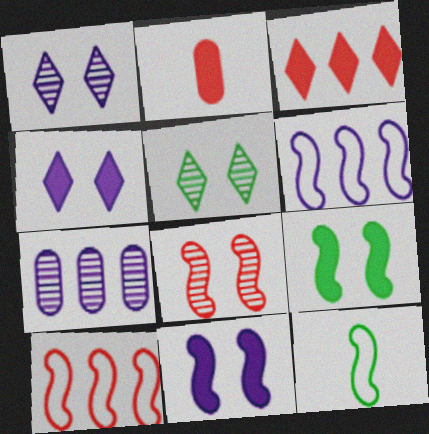[[2, 5, 6]]